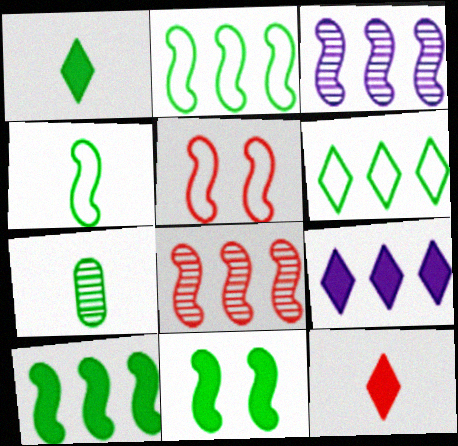[[1, 4, 7], 
[5, 7, 9], 
[6, 7, 11]]